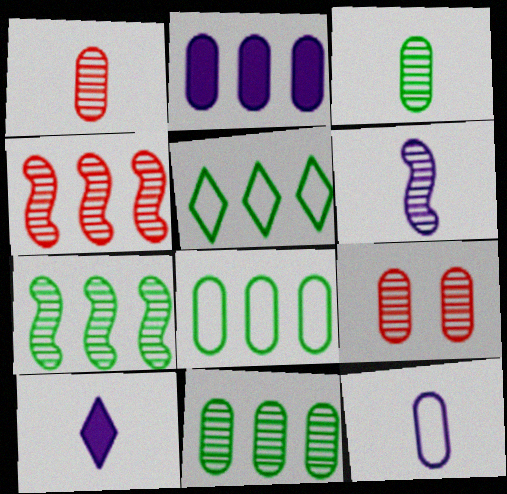[[2, 4, 5], 
[6, 10, 12]]